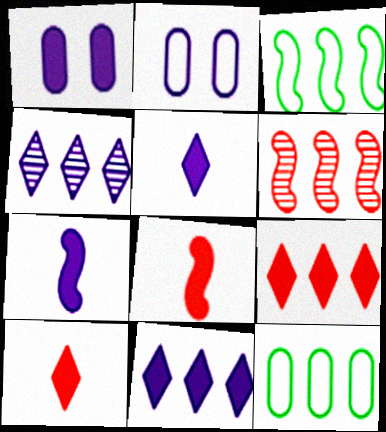[[1, 7, 11], 
[2, 4, 7], 
[6, 11, 12]]